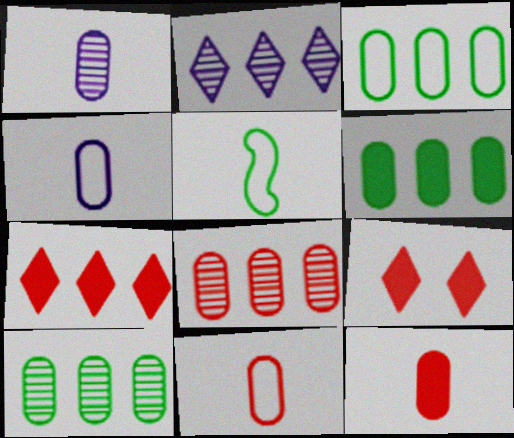[[3, 6, 10]]